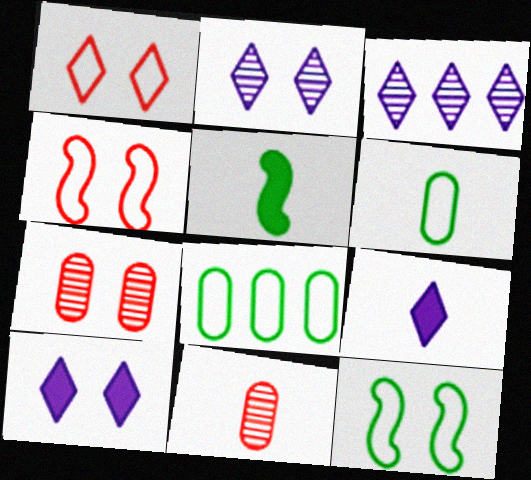[[7, 10, 12]]